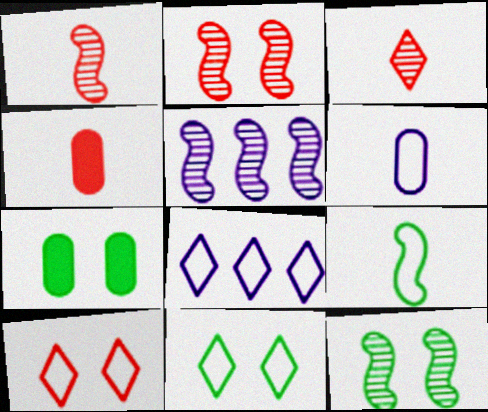[[1, 5, 12], 
[1, 7, 8], 
[4, 5, 11], 
[4, 8, 12], 
[7, 11, 12]]